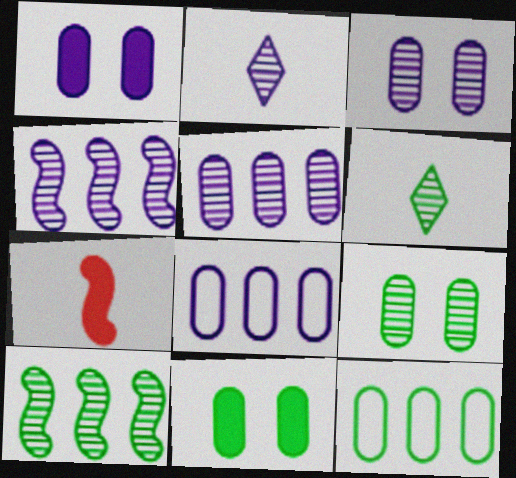[[2, 3, 4], 
[6, 9, 10]]